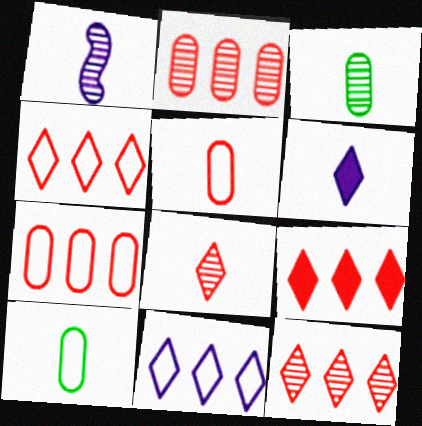[[1, 3, 8], 
[4, 9, 12]]